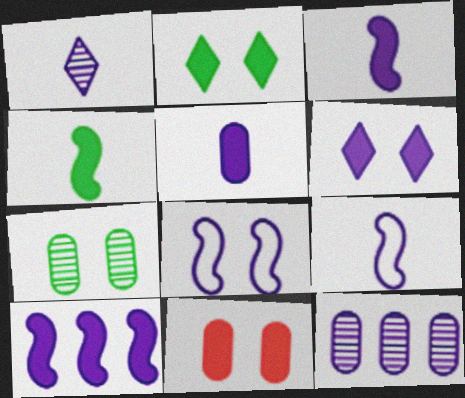[[1, 5, 9], 
[5, 6, 10], 
[6, 9, 12]]